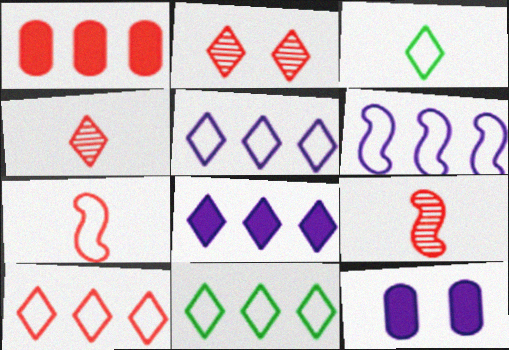[[1, 2, 7], 
[2, 3, 8], 
[5, 10, 11], 
[9, 11, 12]]